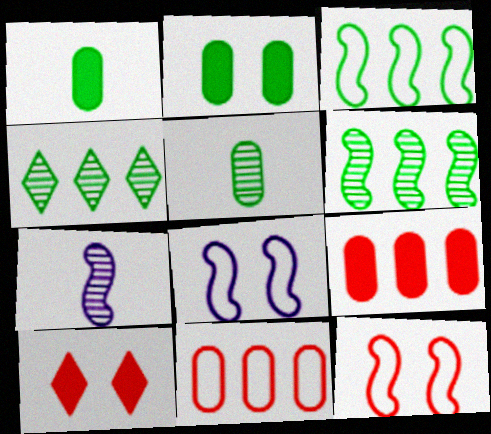[]